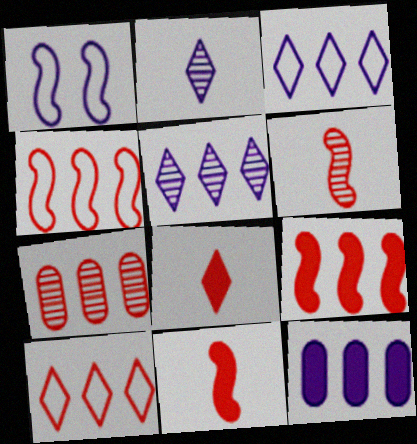[[1, 2, 12], 
[7, 9, 10]]